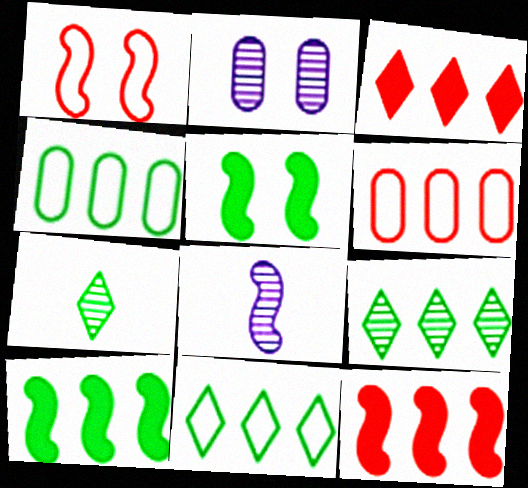[[1, 8, 10], 
[4, 5, 7], 
[4, 9, 10]]